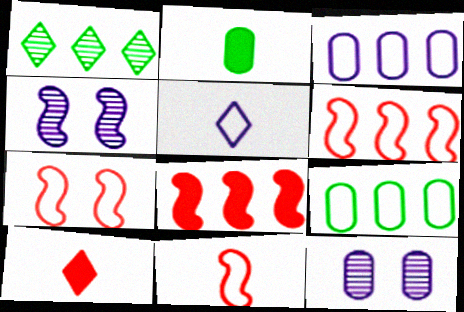[[1, 3, 8], 
[4, 9, 10], 
[5, 7, 9], 
[6, 7, 11]]